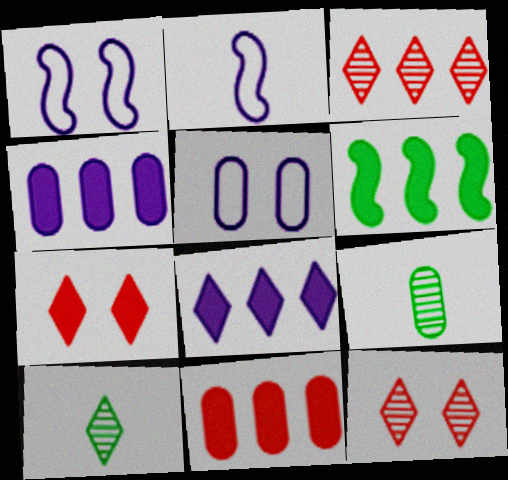[[1, 10, 11], 
[5, 9, 11], 
[6, 8, 11]]